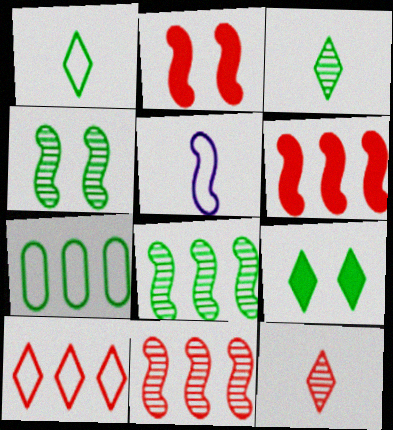[[2, 5, 8], 
[4, 5, 6]]